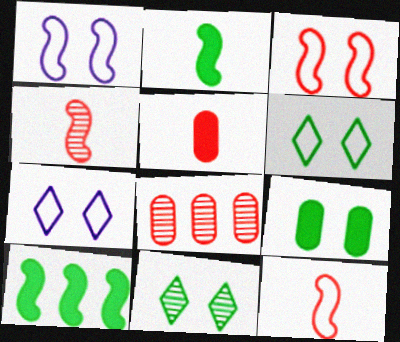[[1, 4, 10], 
[2, 7, 8]]